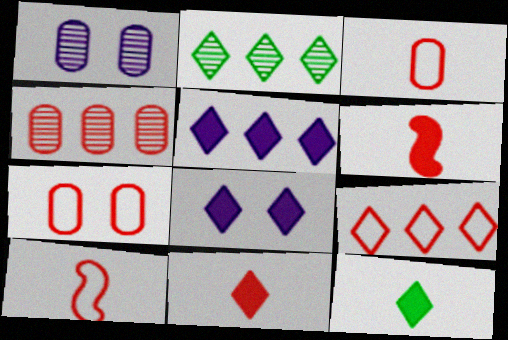[[2, 5, 9], 
[7, 9, 10]]